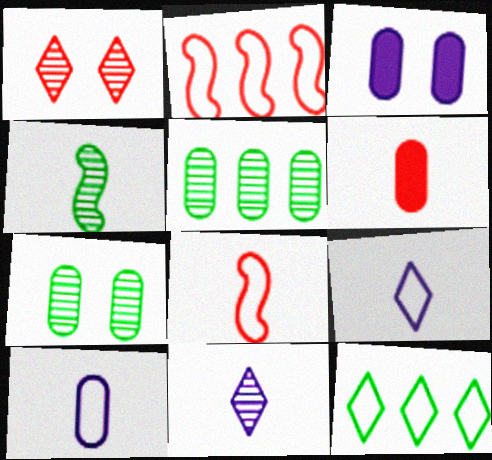[[1, 2, 6], 
[4, 6, 9]]